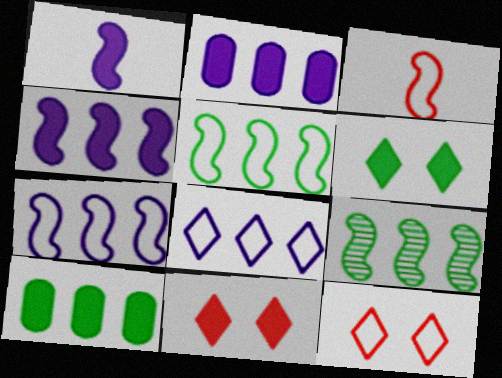[[1, 10, 11]]